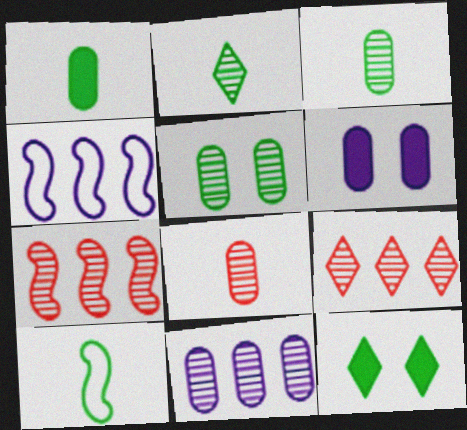[[1, 2, 10], 
[4, 8, 12], 
[5, 8, 11], 
[6, 9, 10]]